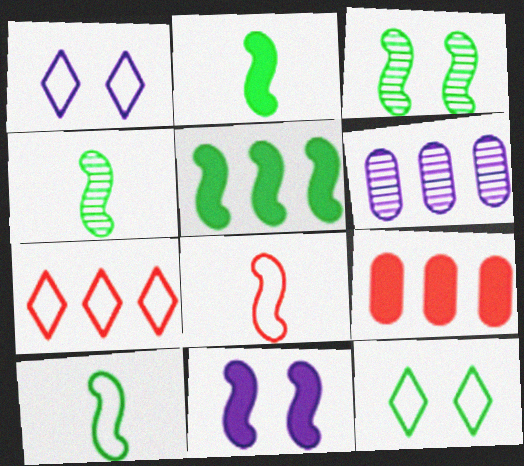[[1, 4, 9], 
[2, 4, 10], 
[3, 5, 10], 
[5, 6, 7]]